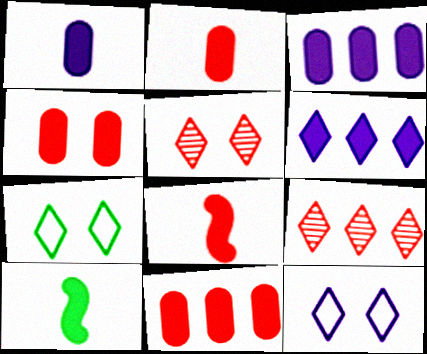[[2, 4, 11], 
[4, 6, 10]]